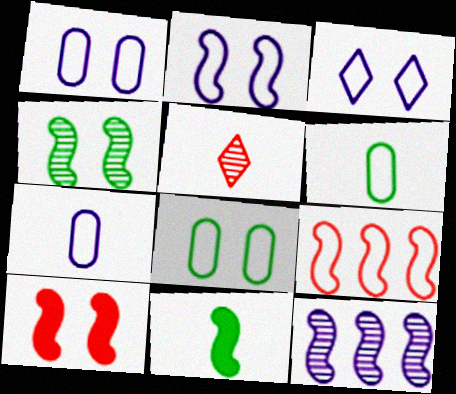[[1, 2, 3], 
[2, 4, 10], 
[3, 6, 9], 
[5, 7, 11]]